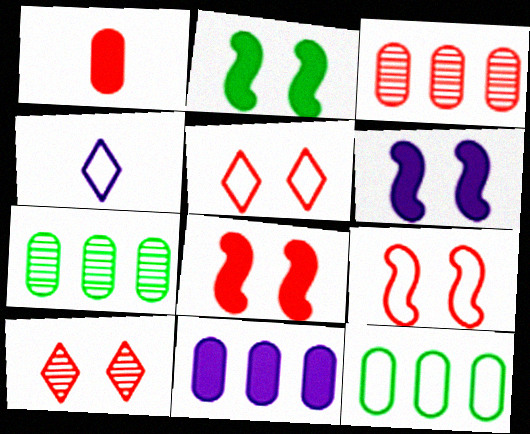[[2, 3, 4], 
[2, 6, 8], 
[3, 11, 12], 
[4, 7, 8], 
[4, 9, 12]]